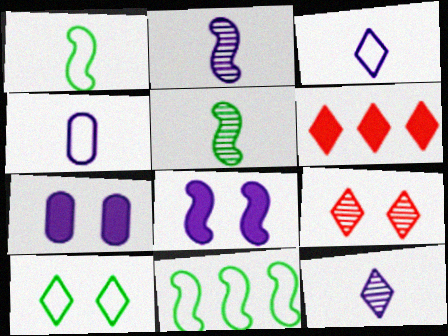[[6, 10, 12]]